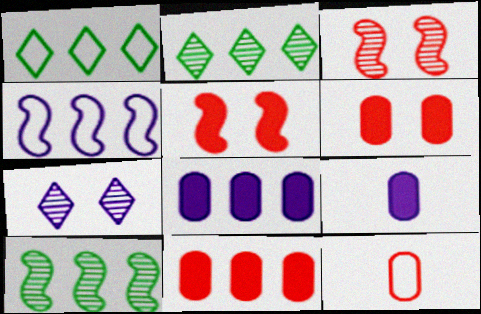[[1, 3, 9], 
[2, 4, 11], 
[4, 7, 9]]